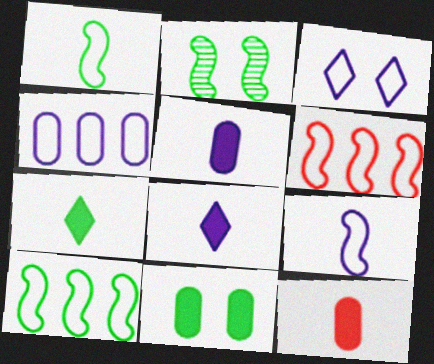[[3, 4, 9]]